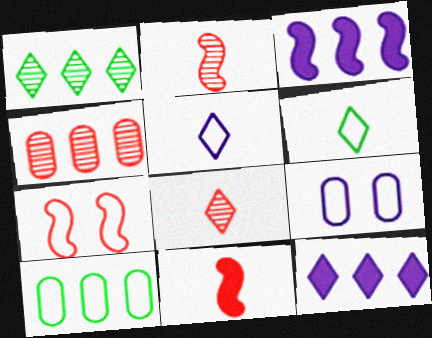[[1, 9, 11], 
[5, 7, 10]]